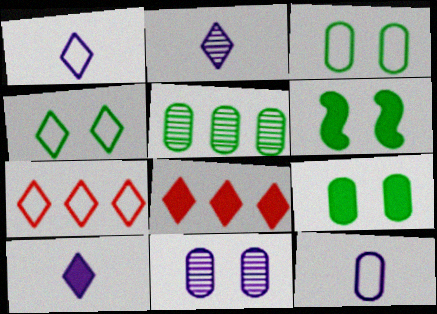[[1, 2, 10], 
[1, 4, 7], 
[2, 4, 8]]